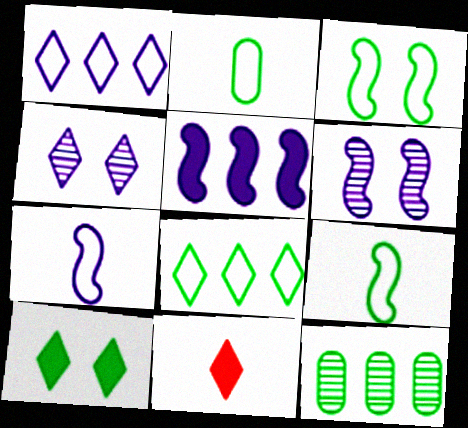[[2, 3, 8], 
[4, 8, 11], 
[5, 6, 7], 
[9, 10, 12]]